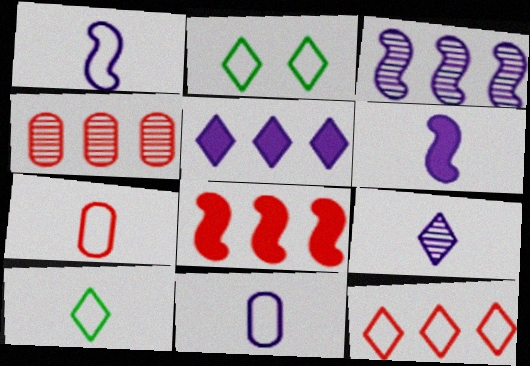[[1, 7, 10], 
[2, 4, 6], 
[4, 8, 12], 
[6, 9, 11]]